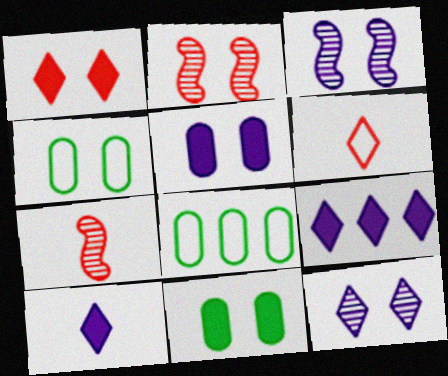[[1, 3, 4], 
[2, 8, 10], 
[4, 7, 9]]